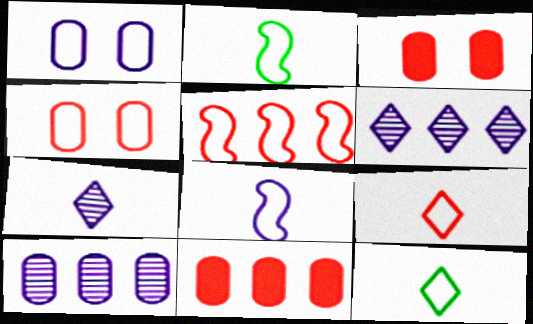[[1, 5, 12], 
[2, 3, 6], 
[4, 5, 9]]